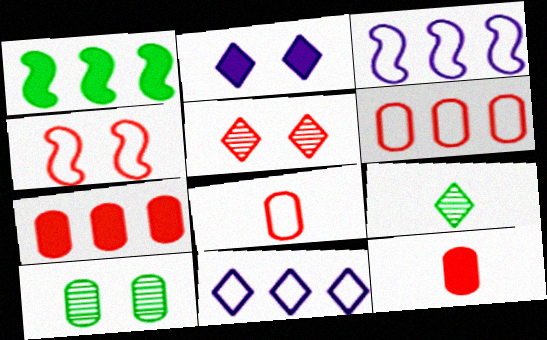[[1, 2, 12], 
[2, 4, 10]]